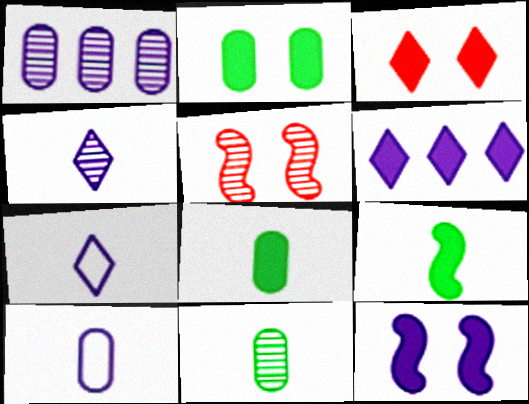[[1, 7, 12], 
[2, 3, 12]]